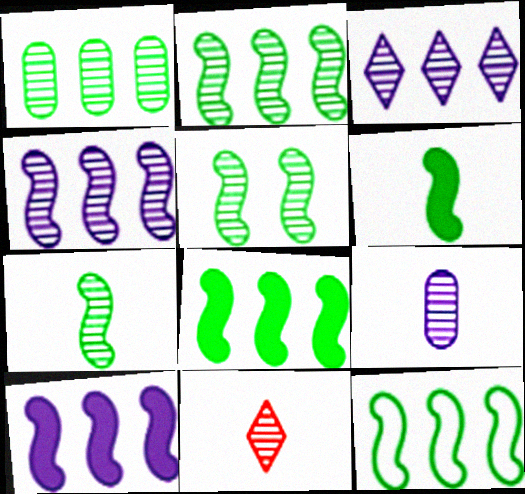[[2, 5, 7], 
[2, 8, 12], 
[5, 6, 12], 
[7, 9, 11]]